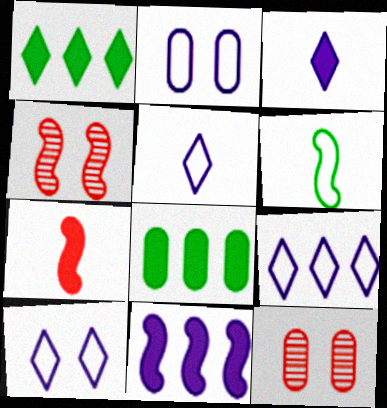[[4, 5, 8], 
[4, 6, 11], 
[5, 9, 10]]